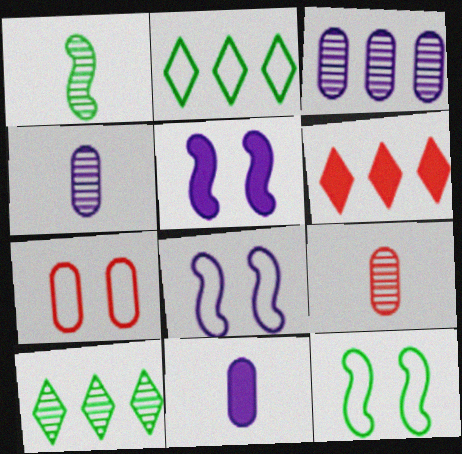[[2, 5, 9], 
[4, 6, 12]]